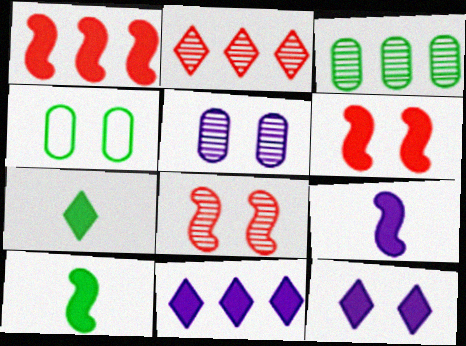[[2, 4, 9], 
[4, 8, 12]]